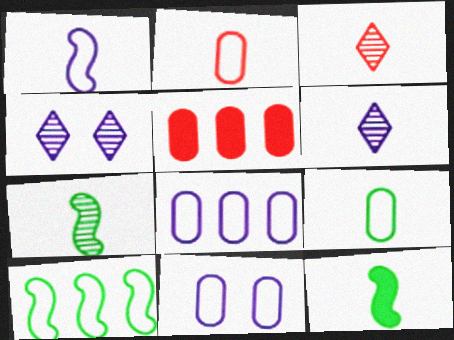[[2, 6, 12]]